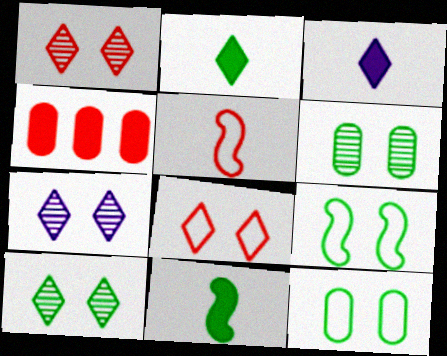[[1, 4, 5], 
[1, 7, 10]]